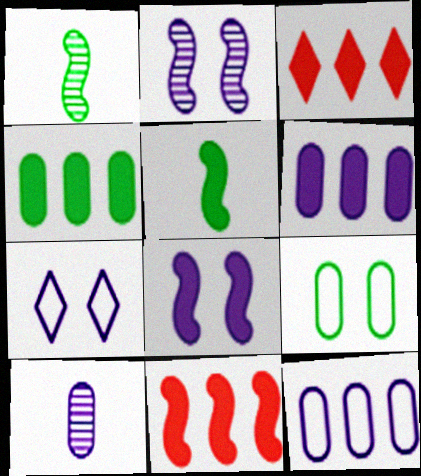[[5, 8, 11]]